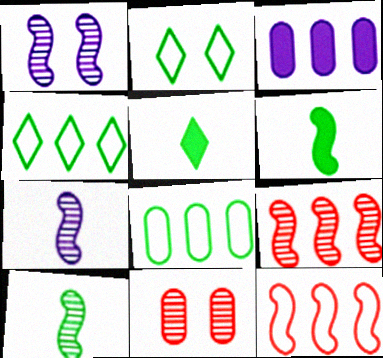[[1, 6, 12], 
[1, 9, 10], 
[3, 4, 9]]